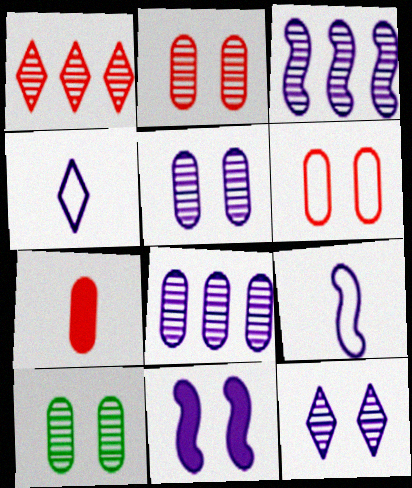[[2, 5, 10], 
[3, 9, 11], 
[4, 8, 11]]